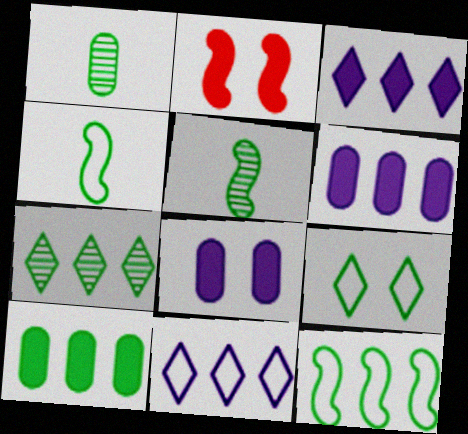[[1, 2, 11], 
[5, 9, 10], 
[7, 10, 12]]